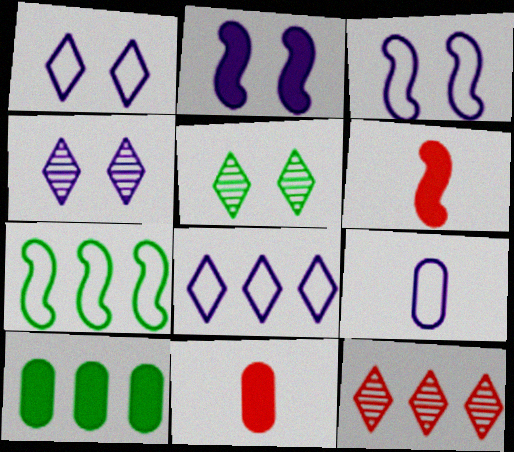[[3, 8, 9], 
[4, 7, 11]]